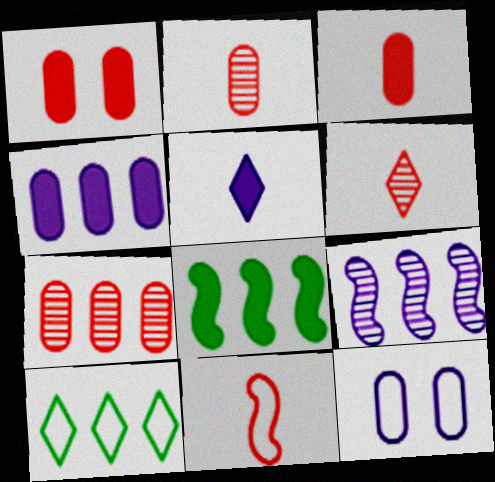[[1, 5, 8], 
[3, 6, 11], 
[5, 9, 12], 
[6, 8, 12], 
[10, 11, 12]]